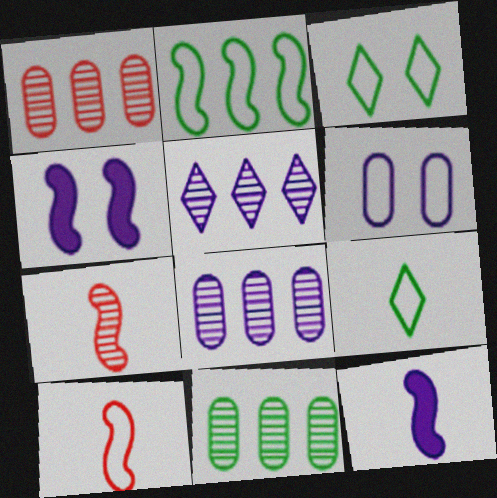[[1, 3, 12], 
[1, 4, 9], 
[1, 8, 11], 
[2, 4, 7], 
[5, 6, 12]]